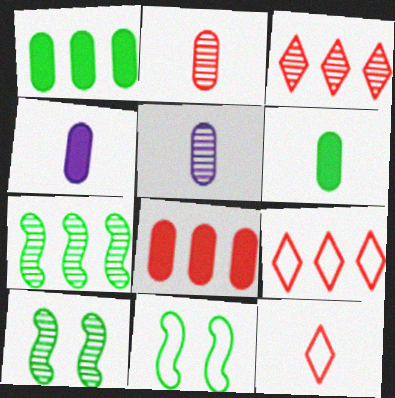[[3, 4, 11], 
[3, 5, 10], 
[4, 9, 10]]